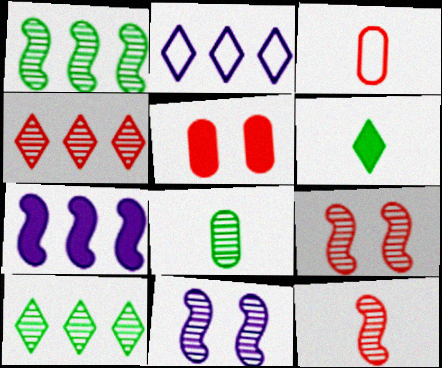[[1, 11, 12], 
[4, 8, 11], 
[5, 6, 7]]